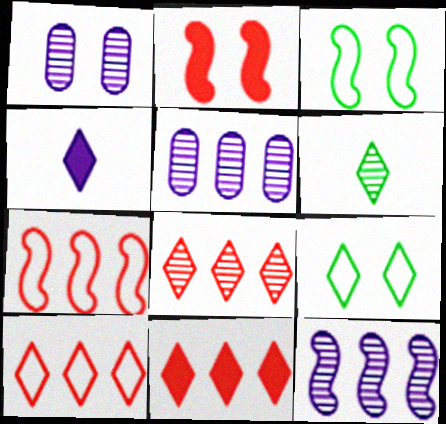[[1, 2, 9], 
[4, 8, 9], 
[8, 10, 11]]